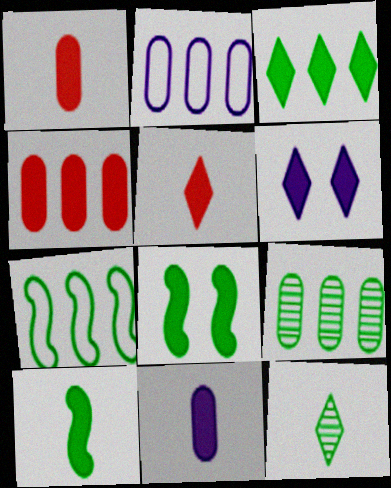[[2, 4, 9], 
[3, 5, 6], 
[3, 7, 9], 
[4, 6, 10], 
[5, 10, 11]]